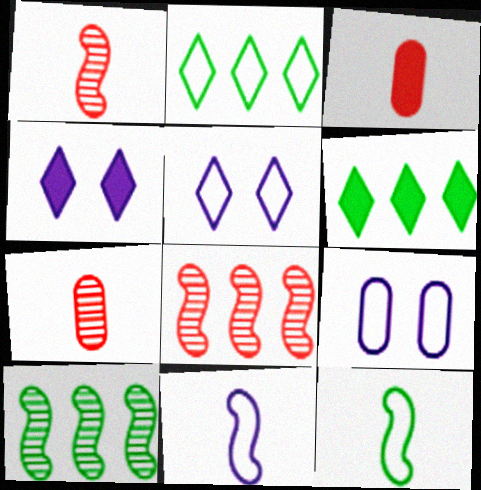[[1, 6, 9], 
[3, 5, 10]]